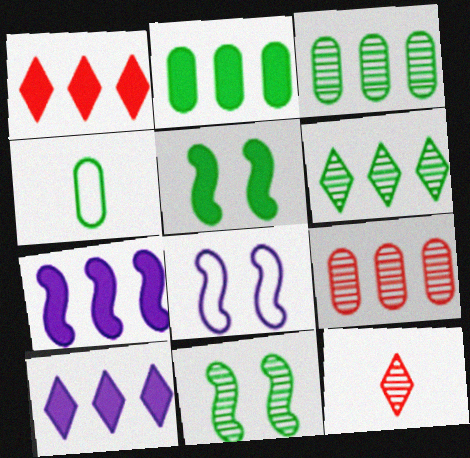[[1, 2, 7], 
[2, 8, 12], 
[4, 5, 6]]